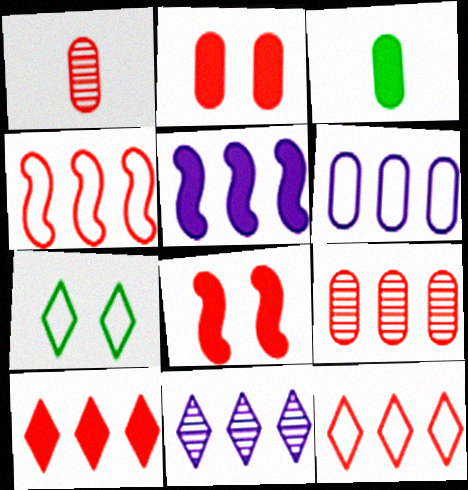[[1, 5, 7], 
[1, 8, 12], 
[4, 9, 10], 
[5, 6, 11]]